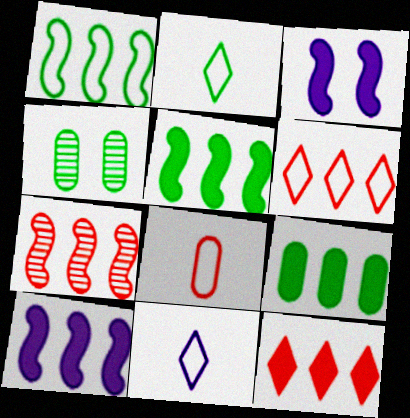[[1, 7, 10], 
[2, 4, 5], 
[9, 10, 12]]